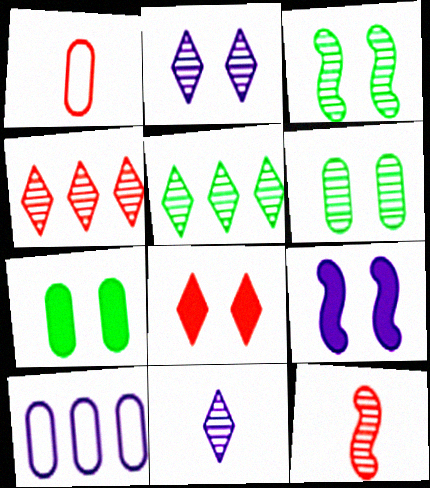[[1, 5, 9], 
[7, 8, 9], 
[9, 10, 11]]